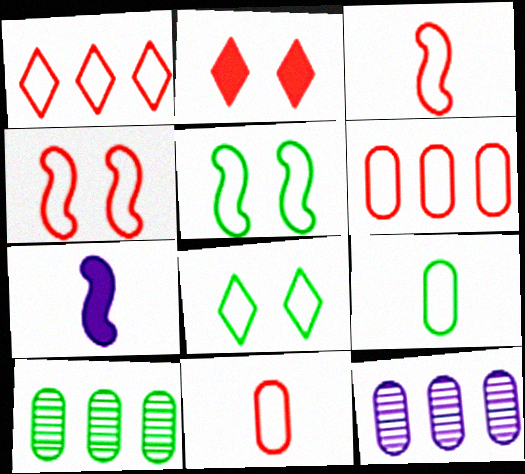[[1, 4, 11]]